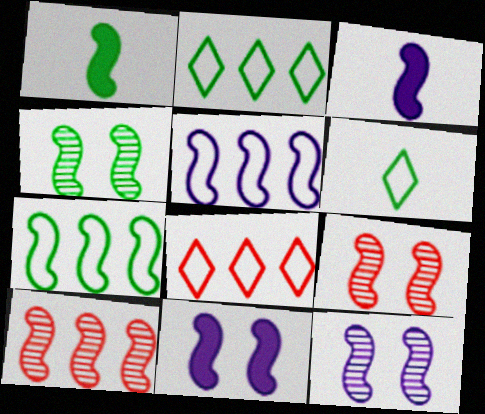[[1, 4, 7], 
[1, 5, 9], 
[3, 5, 12], 
[3, 7, 9], 
[4, 9, 12]]